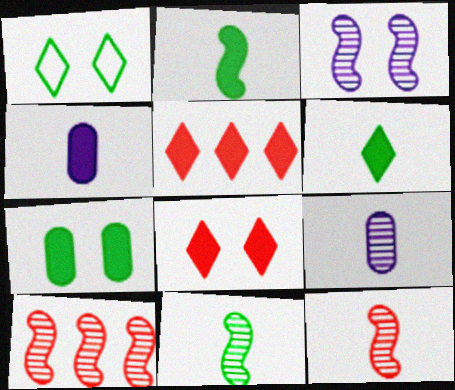[[1, 4, 10], 
[3, 10, 11]]